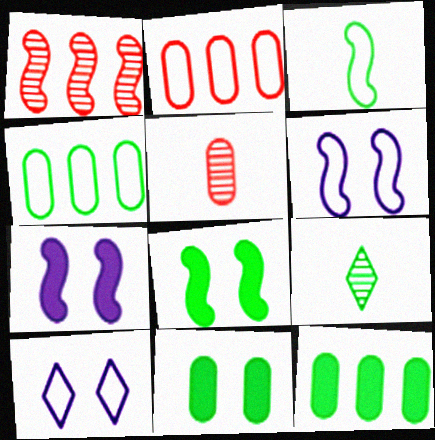[[1, 3, 7], 
[2, 3, 10], 
[2, 7, 9], 
[4, 8, 9]]